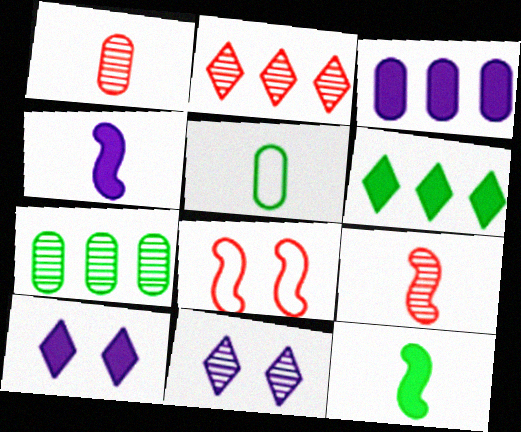[[3, 4, 10], 
[7, 9, 11]]